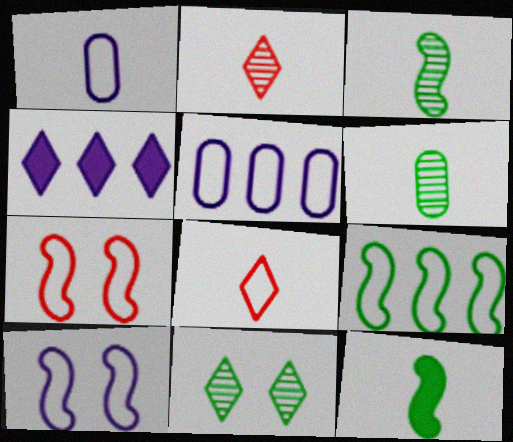[[1, 2, 12], 
[4, 6, 7], 
[4, 8, 11]]